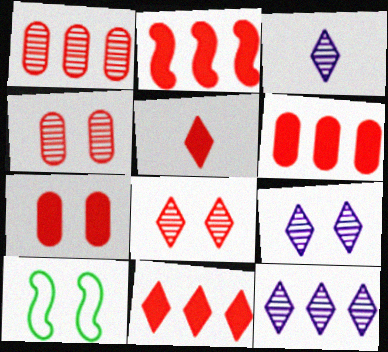[[2, 5, 7], 
[2, 6, 11], 
[3, 6, 10], 
[3, 9, 12], 
[7, 9, 10]]